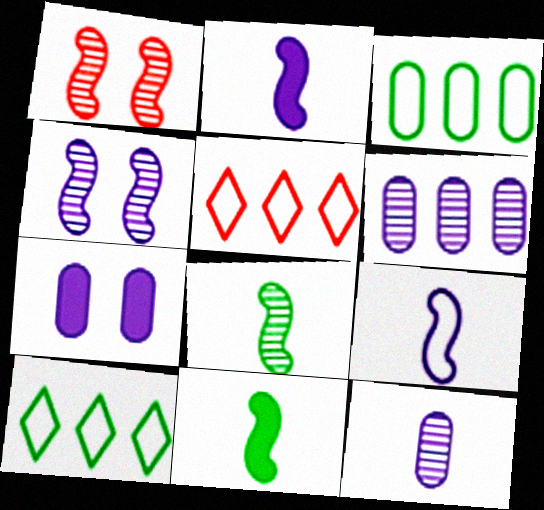[[5, 7, 8]]